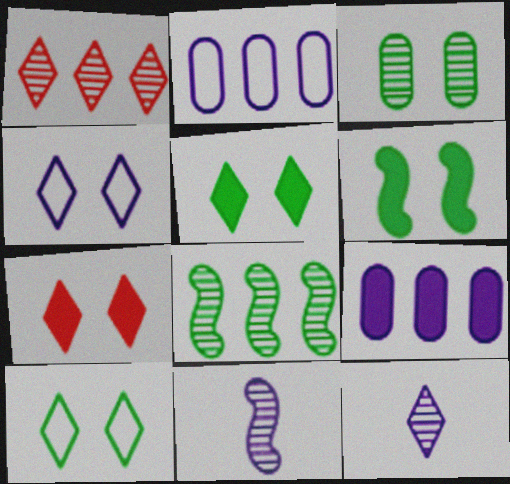[[1, 3, 11], 
[3, 6, 10], 
[4, 9, 11]]